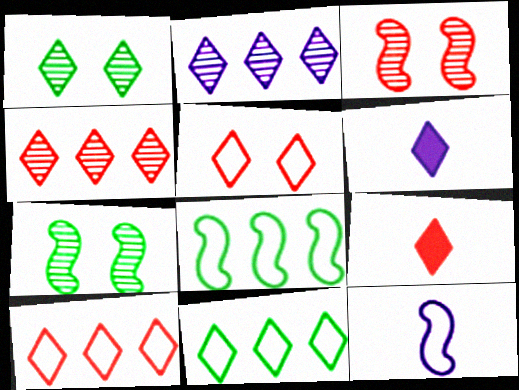[[1, 6, 10], 
[4, 5, 9]]